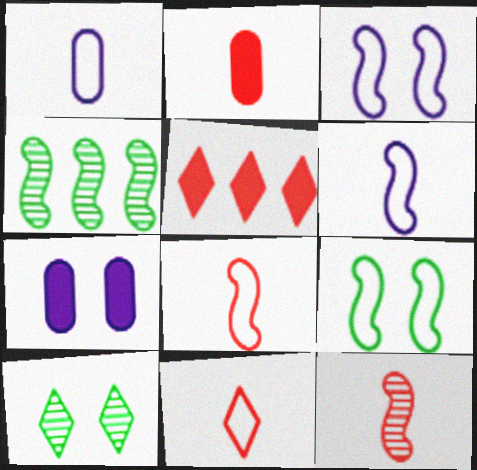[[2, 11, 12], 
[4, 7, 11]]